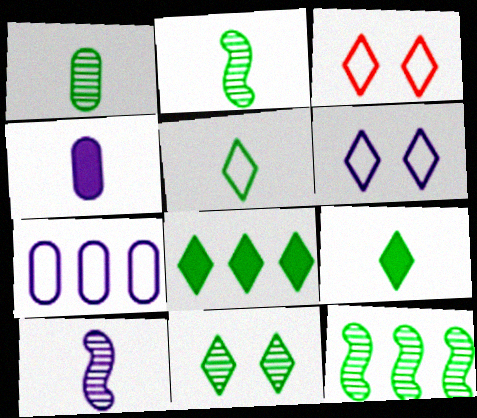[[1, 11, 12], 
[3, 4, 12], 
[5, 8, 11]]